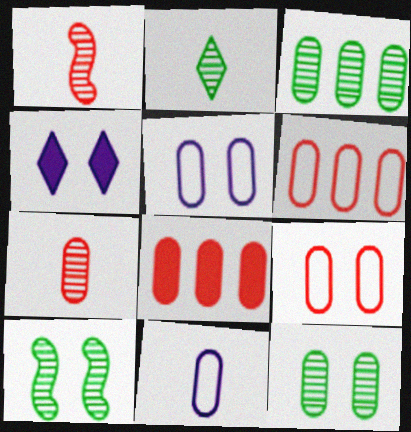[[2, 3, 10], 
[4, 9, 10], 
[7, 8, 9], 
[8, 11, 12]]